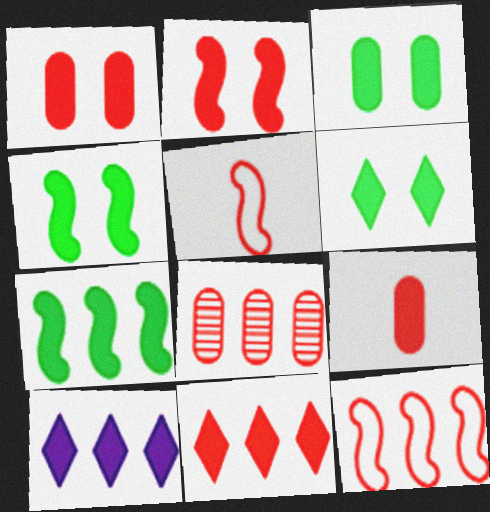[[2, 9, 11], 
[3, 4, 6], 
[4, 9, 10], 
[8, 11, 12]]